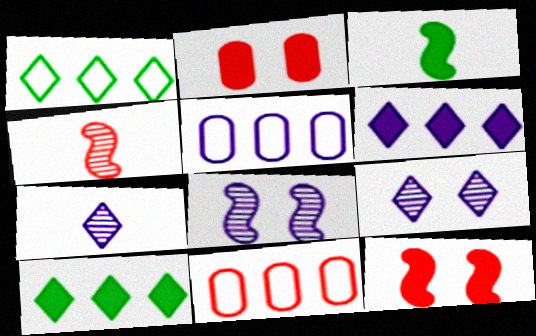[[2, 3, 6], 
[3, 9, 11]]